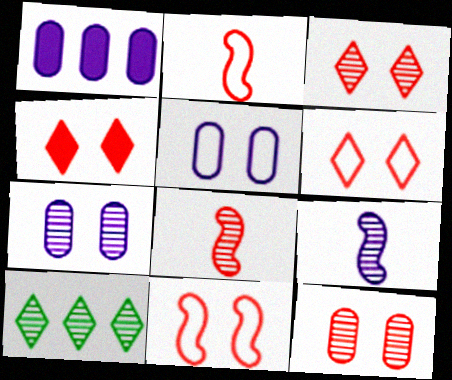[[3, 4, 6], 
[4, 11, 12], 
[7, 8, 10], 
[9, 10, 12]]